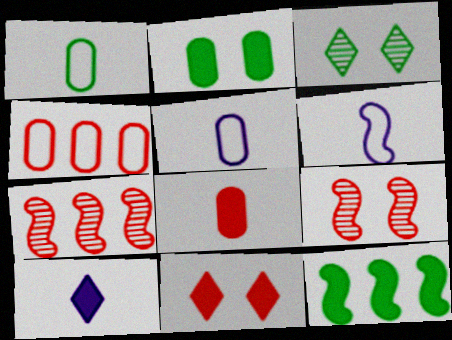[[1, 3, 12], 
[6, 9, 12]]